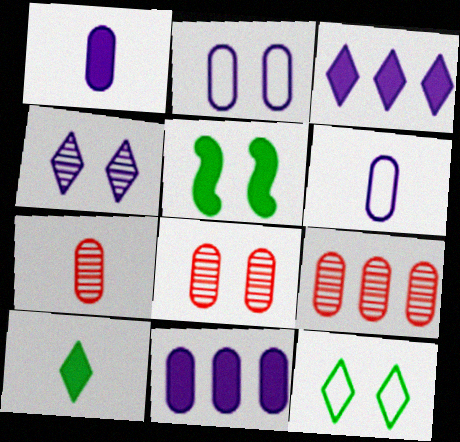[[7, 8, 9]]